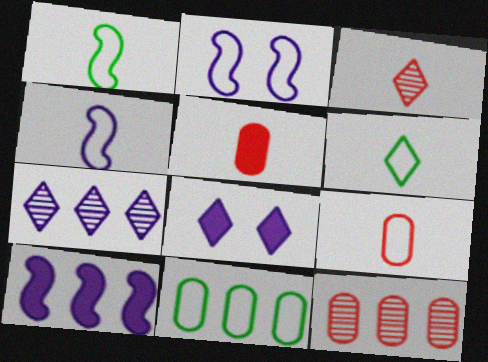[[1, 8, 12], 
[4, 6, 9]]